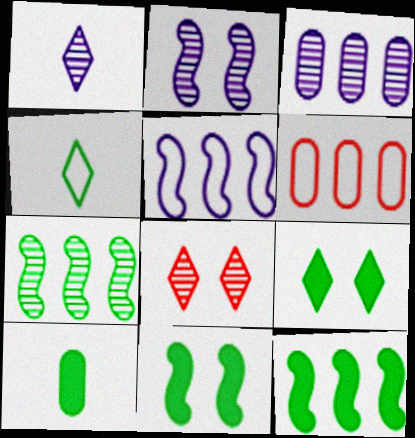[[1, 2, 3], 
[1, 6, 11], 
[5, 8, 10], 
[9, 10, 12]]